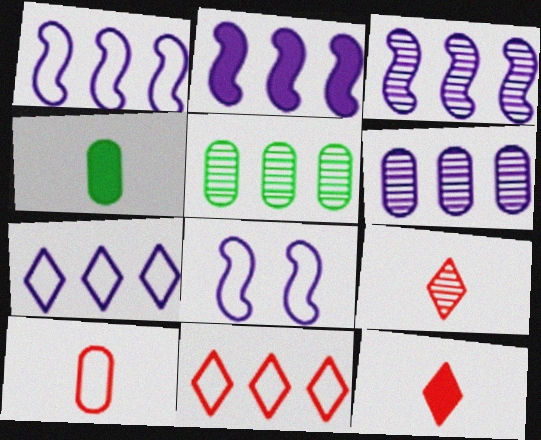[[1, 2, 3], 
[2, 5, 11], 
[2, 6, 7], 
[5, 8, 12]]